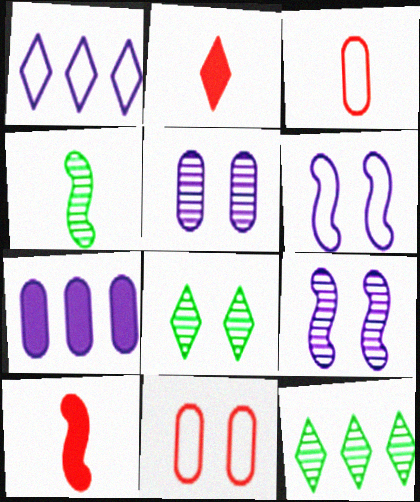[[1, 2, 8]]